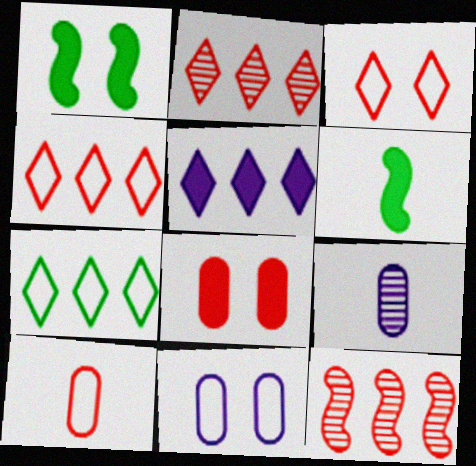[[1, 4, 9], 
[2, 5, 7], 
[2, 6, 11], 
[5, 6, 8]]